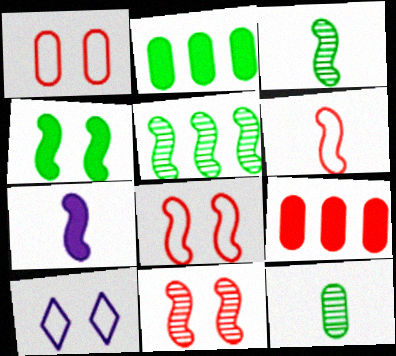[[3, 6, 7], 
[3, 9, 10], 
[5, 7, 8]]